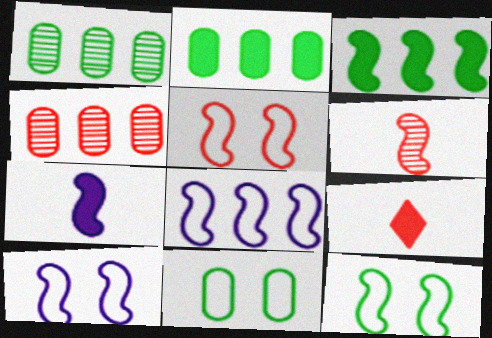[[1, 9, 10], 
[3, 6, 10], 
[4, 5, 9], 
[5, 10, 12]]